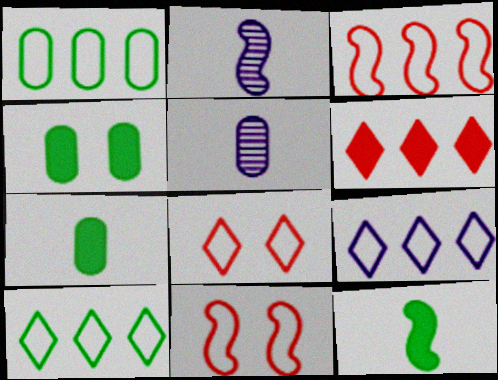[[1, 3, 9]]